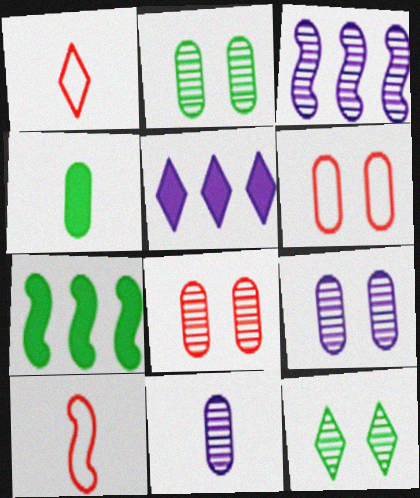[[1, 5, 12], 
[1, 7, 9], 
[2, 5, 10], 
[2, 8, 9]]